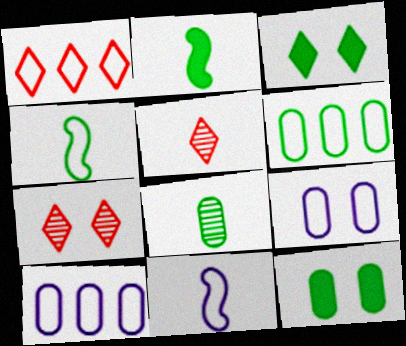[[1, 4, 9], 
[2, 7, 10], 
[6, 8, 12]]